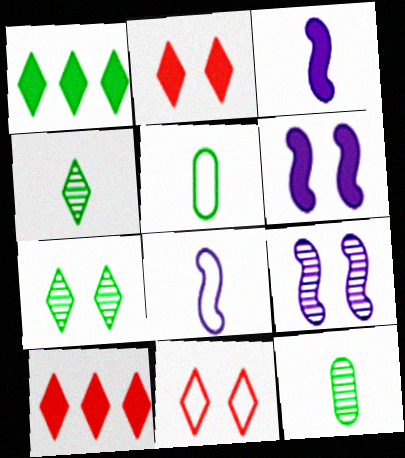[[5, 9, 10]]